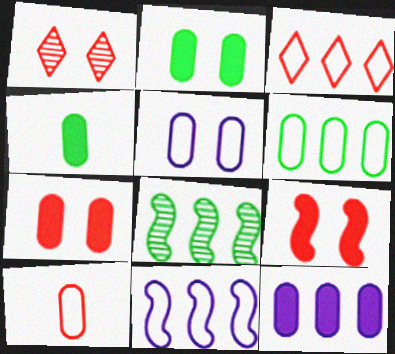[[1, 4, 11], 
[3, 6, 11], 
[3, 8, 12], 
[4, 7, 12], 
[5, 6, 10]]